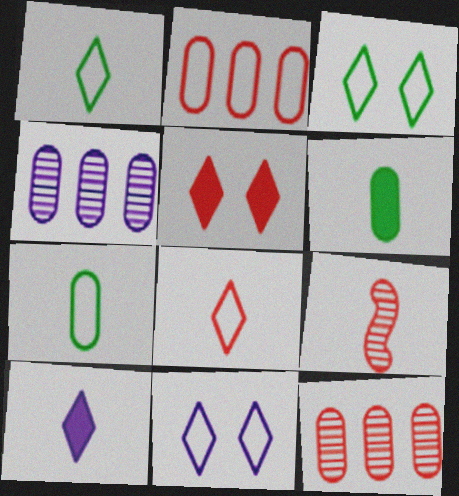[[2, 5, 9], 
[7, 9, 10]]